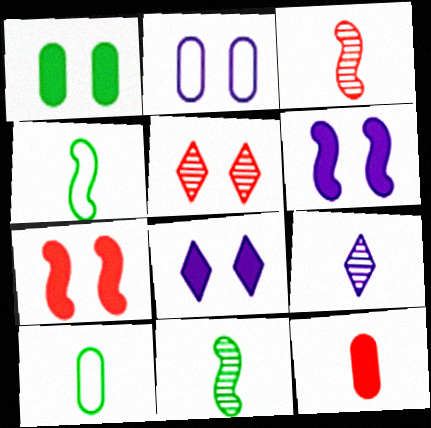[[1, 7, 8], 
[4, 9, 12]]